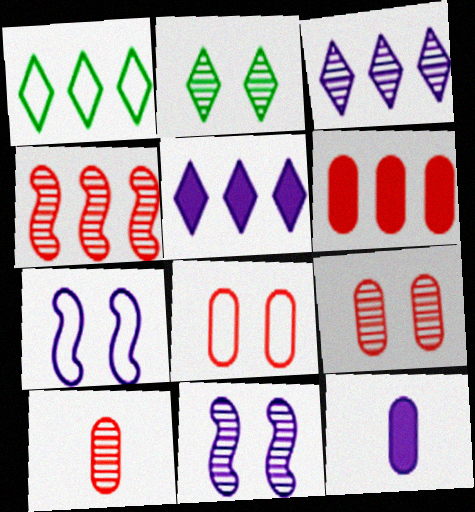[[2, 9, 11], 
[3, 7, 12], 
[6, 8, 10]]